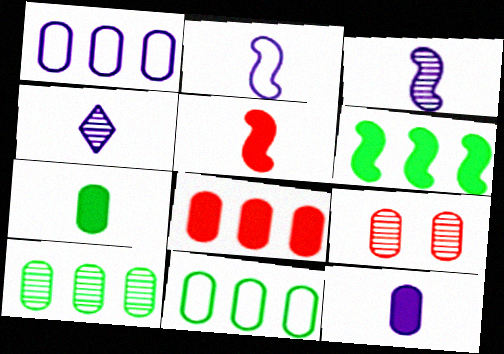[[1, 7, 9], 
[1, 8, 10], 
[2, 4, 12], 
[9, 11, 12]]